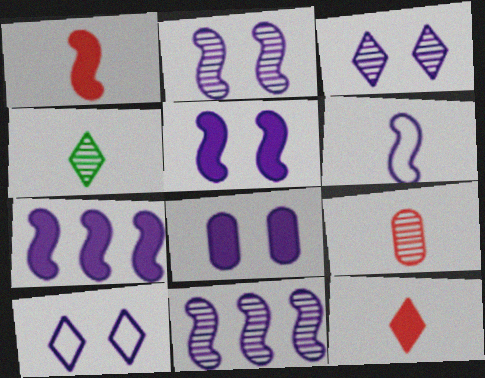[[2, 6, 7], 
[2, 8, 10], 
[5, 6, 11]]